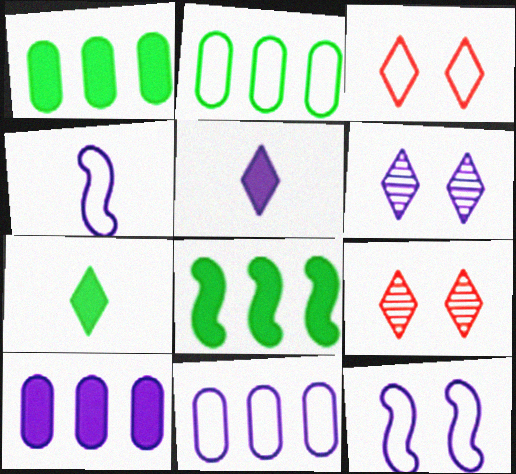[[1, 4, 9], 
[2, 3, 4], 
[4, 6, 10]]